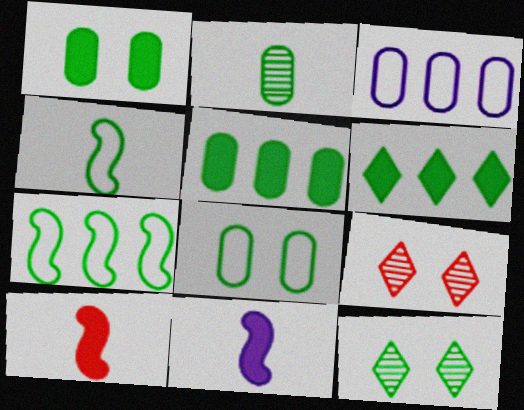[[2, 5, 8], 
[3, 10, 12], 
[4, 5, 12]]